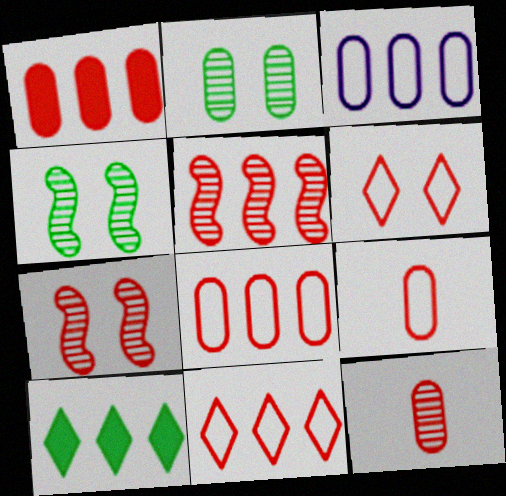[[1, 5, 11], 
[3, 5, 10]]